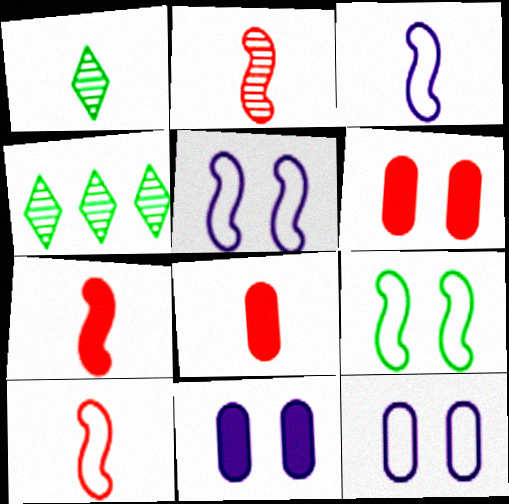[[1, 3, 8], 
[2, 7, 10], 
[3, 4, 6], 
[4, 5, 8], 
[4, 7, 12], 
[4, 10, 11]]